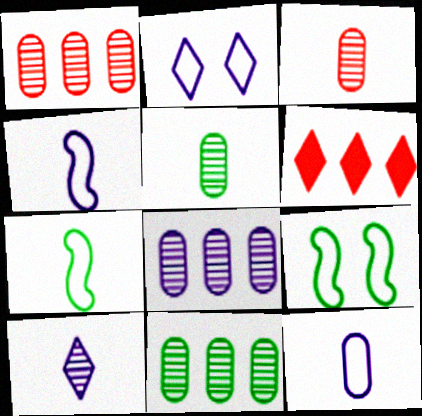[[1, 8, 11]]